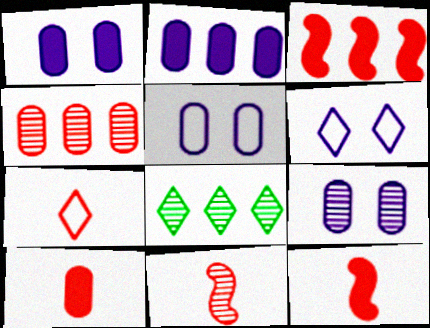[[1, 5, 9], 
[5, 8, 12], 
[7, 10, 11], 
[8, 9, 11]]